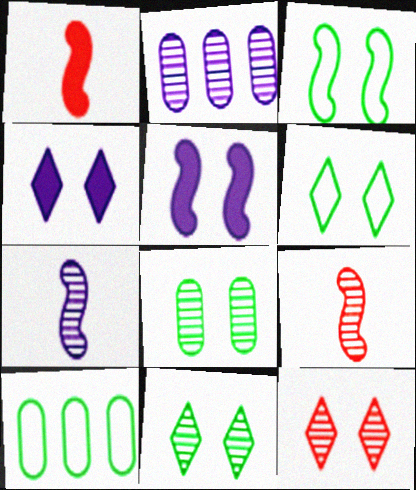[[1, 2, 6], 
[2, 9, 11], 
[4, 6, 12], 
[4, 9, 10]]